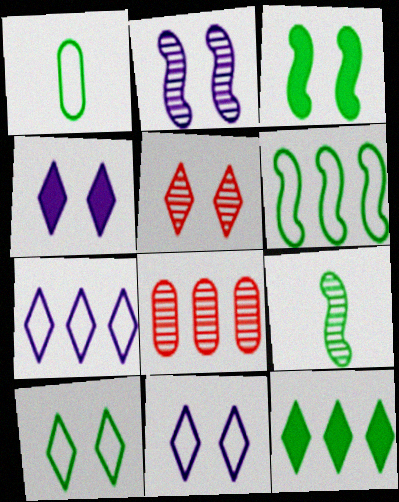[[1, 6, 10], 
[3, 6, 9], 
[4, 5, 10]]